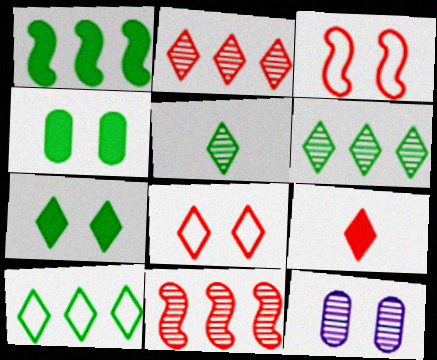[[2, 8, 9], 
[3, 7, 12], 
[5, 7, 10], 
[5, 11, 12]]